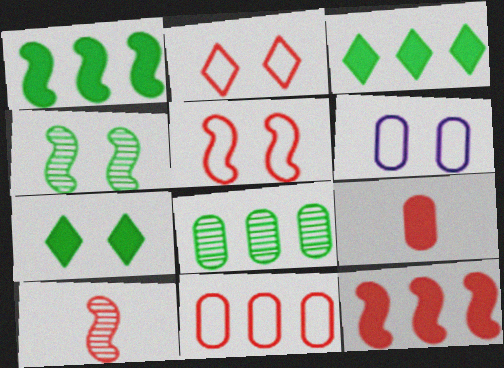[[3, 6, 10], 
[5, 10, 12], 
[6, 8, 9]]